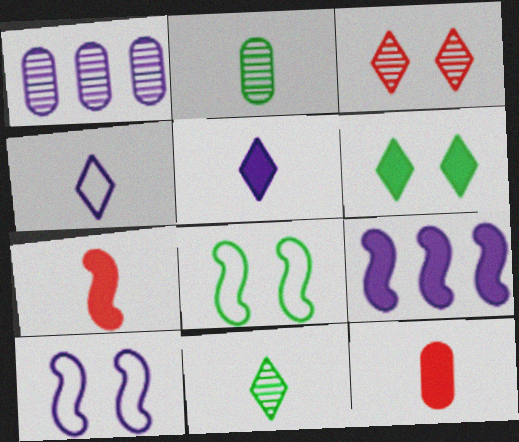[[1, 5, 10], 
[2, 4, 7], 
[6, 9, 12]]